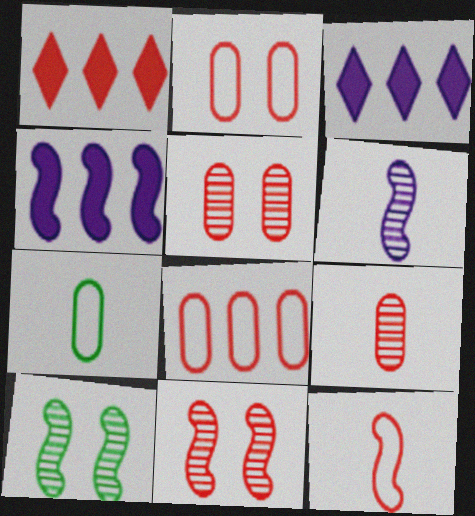[[1, 5, 12], 
[3, 7, 11], 
[4, 10, 12]]